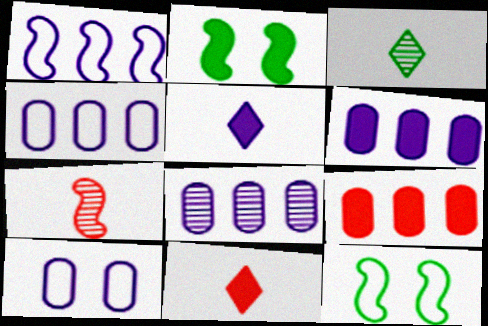[[1, 2, 7], 
[2, 5, 9], 
[2, 6, 11], 
[4, 6, 8], 
[8, 11, 12]]